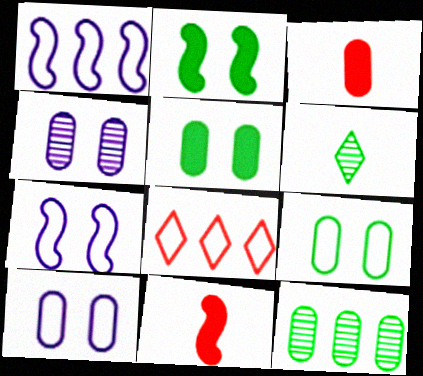[[3, 10, 12]]